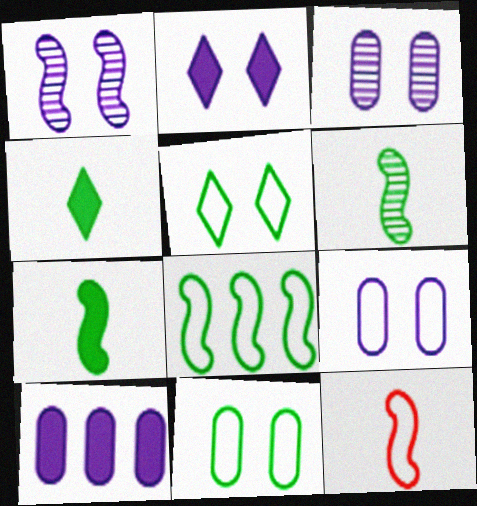[[1, 2, 9]]